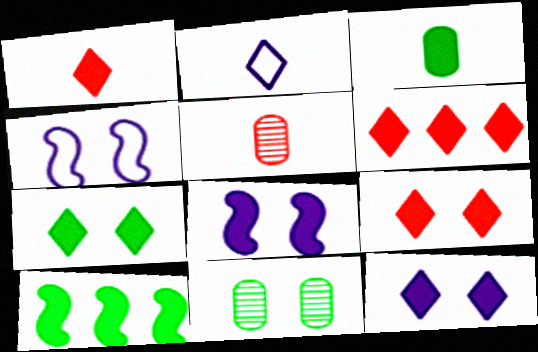[[1, 6, 9], 
[3, 6, 8], 
[3, 7, 10], 
[4, 9, 11], 
[7, 9, 12]]